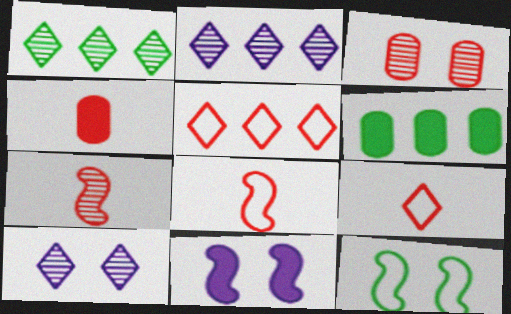[[2, 4, 12], 
[4, 7, 9], 
[6, 8, 10]]